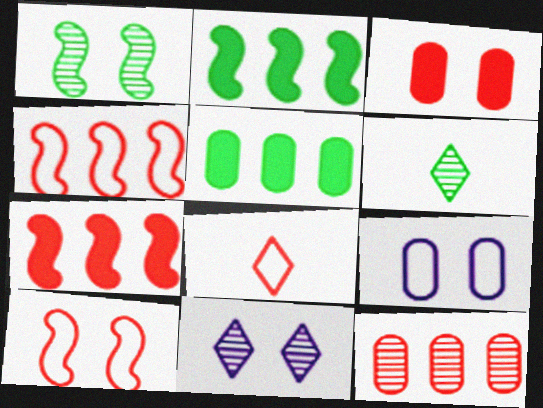[[6, 7, 9]]